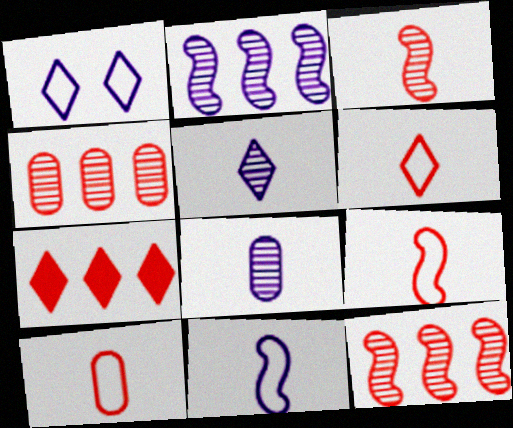[[6, 9, 10]]